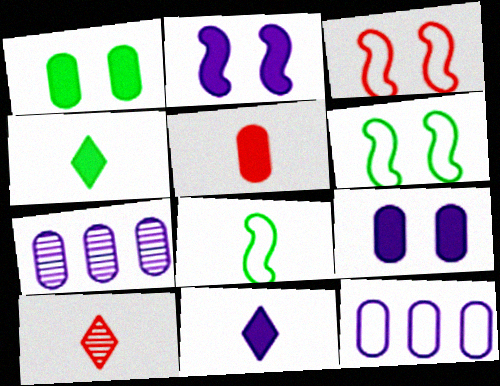[[3, 4, 7]]